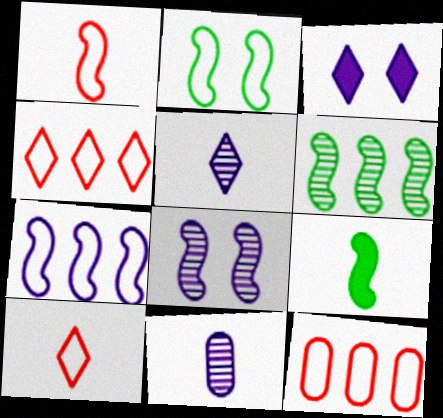[[1, 2, 7], 
[2, 6, 9], 
[3, 7, 11], 
[9, 10, 11]]